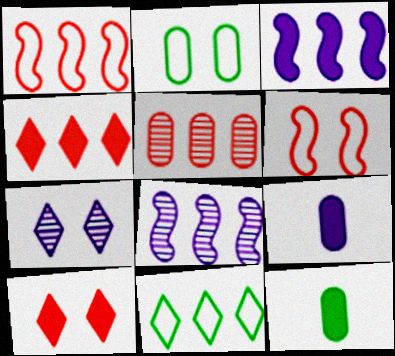[[1, 4, 5], 
[1, 7, 12], 
[2, 5, 9], 
[3, 5, 11], 
[3, 10, 12]]